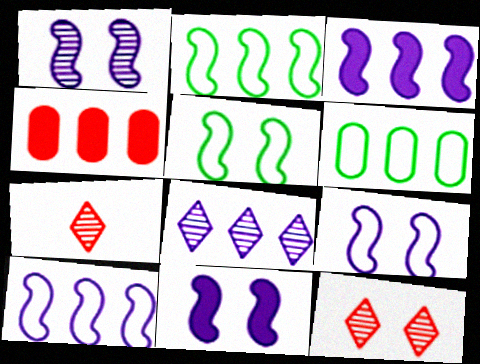[[1, 9, 11], 
[2, 4, 8], 
[6, 7, 11]]